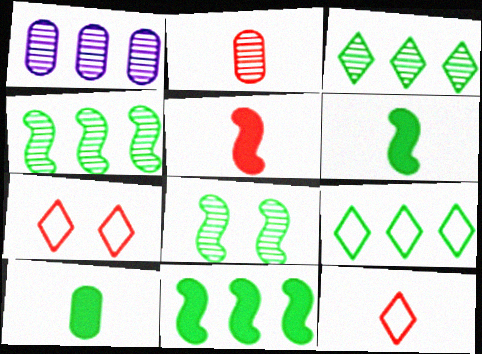[[1, 6, 7], 
[2, 5, 12], 
[8, 9, 10]]